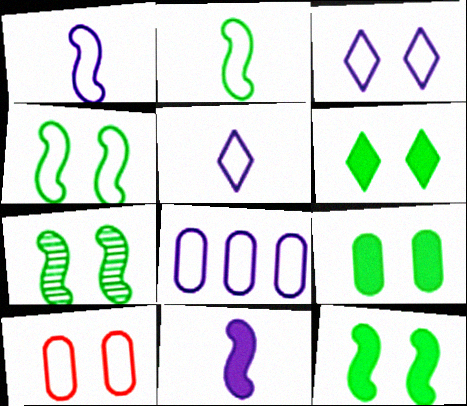[[1, 3, 8], 
[3, 4, 10], 
[4, 7, 12], 
[6, 9, 12]]